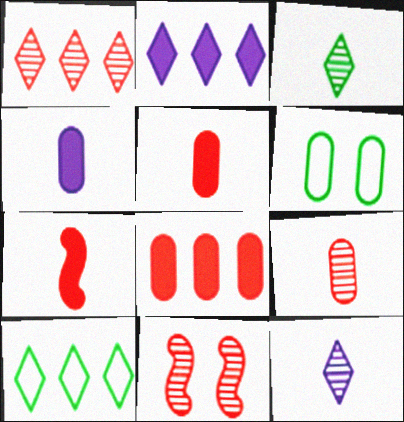[[1, 2, 10], 
[1, 9, 11], 
[4, 10, 11]]